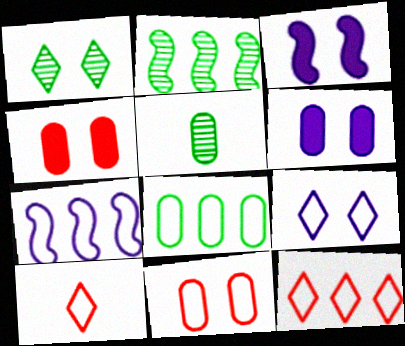[[1, 2, 5], 
[1, 3, 11], 
[2, 6, 10], 
[3, 5, 12], 
[7, 8, 12]]